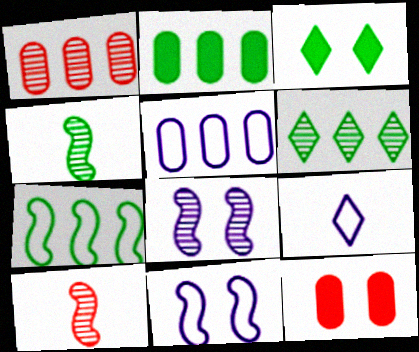[[1, 2, 5], 
[2, 6, 7], 
[3, 5, 10], 
[5, 9, 11]]